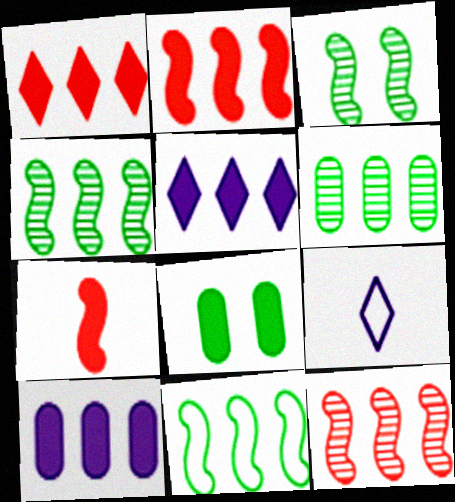[[5, 7, 8], 
[8, 9, 12]]